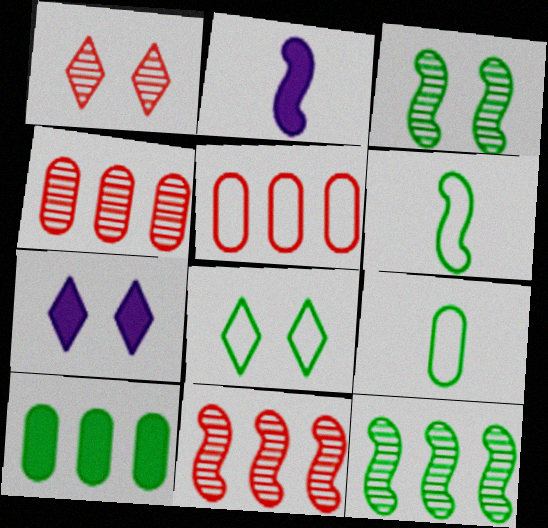[[1, 7, 8], 
[2, 4, 8], 
[4, 6, 7], 
[7, 9, 11]]